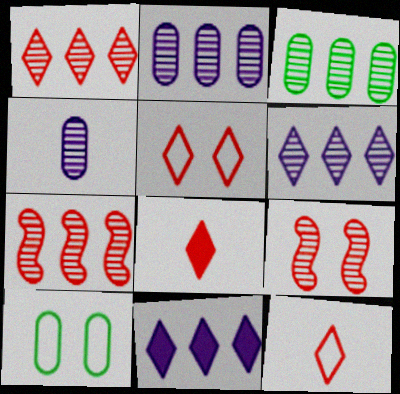[[1, 5, 8], 
[3, 6, 7]]